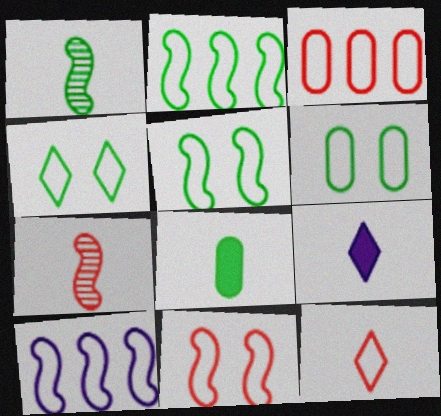[[3, 11, 12], 
[4, 5, 6], 
[6, 10, 12]]